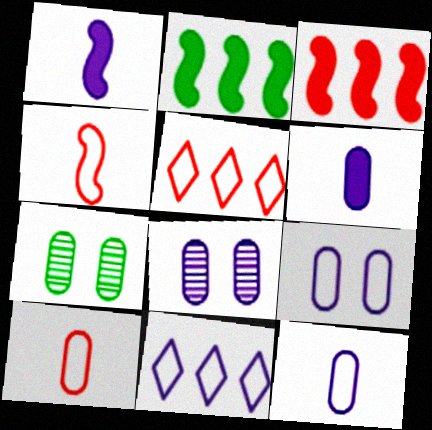[[1, 5, 7], 
[1, 8, 11]]